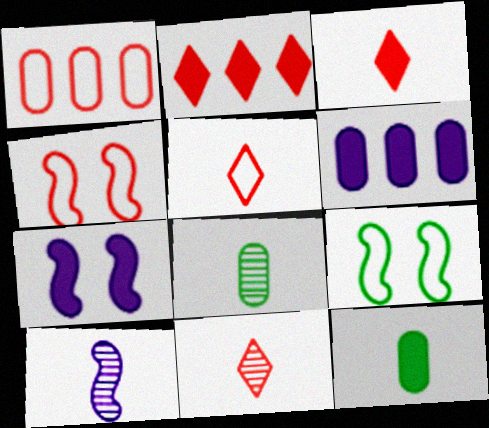[[1, 4, 5], 
[2, 7, 12], 
[3, 5, 11], 
[5, 10, 12], 
[6, 9, 11], 
[8, 10, 11]]